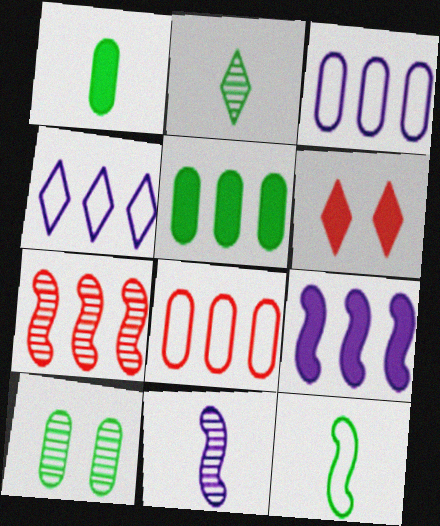[[1, 2, 12], 
[1, 6, 9], 
[2, 4, 6], 
[4, 5, 7]]